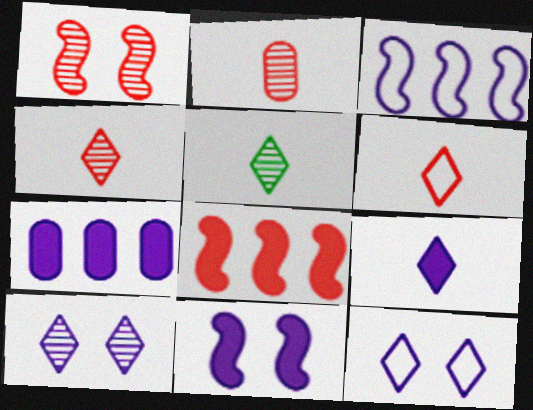[[5, 6, 9], 
[7, 9, 11]]